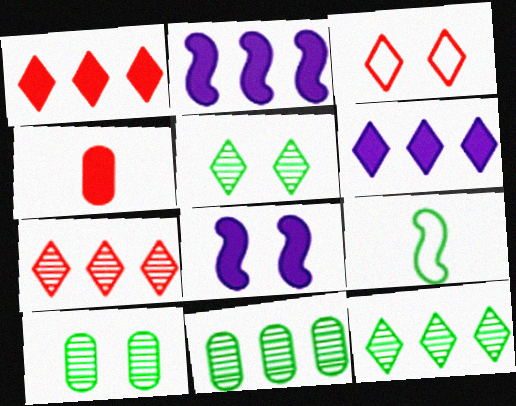[[3, 8, 10]]